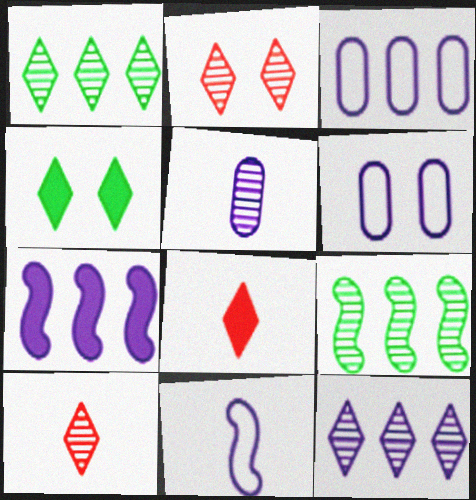[[2, 5, 9], 
[3, 7, 12], 
[6, 8, 9]]